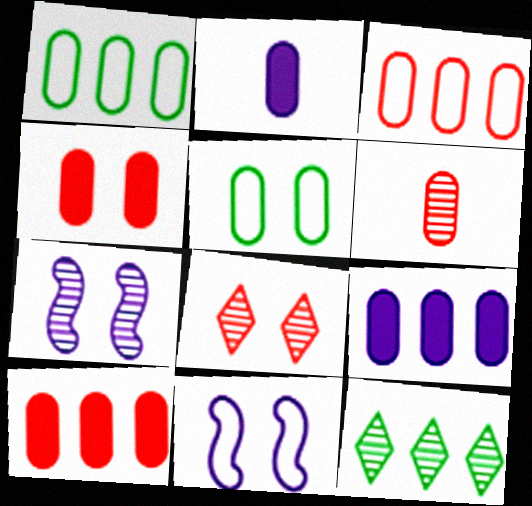[[3, 4, 6], 
[5, 6, 9], 
[6, 7, 12]]